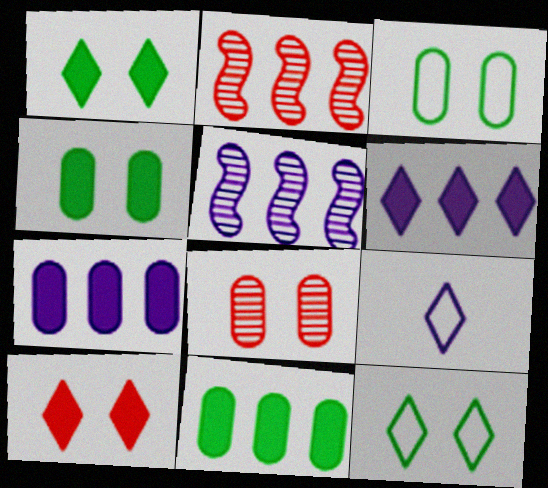[[2, 4, 9]]